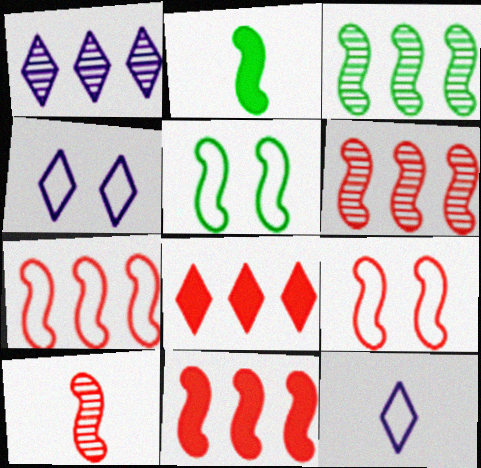[[2, 3, 5], 
[6, 7, 11], 
[9, 10, 11]]